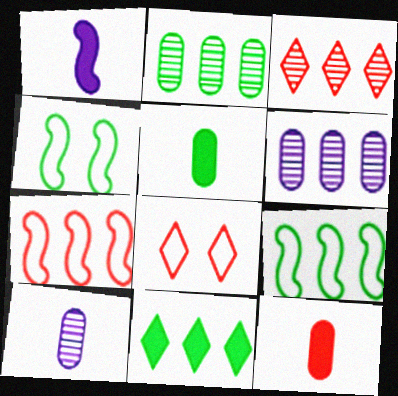[[1, 2, 8], 
[2, 9, 11], 
[6, 7, 11]]